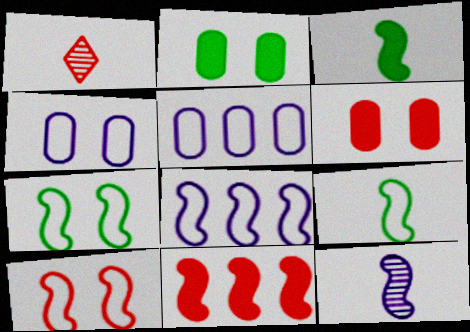[[1, 2, 8], 
[7, 11, 12], 
[8, 9, 10]]